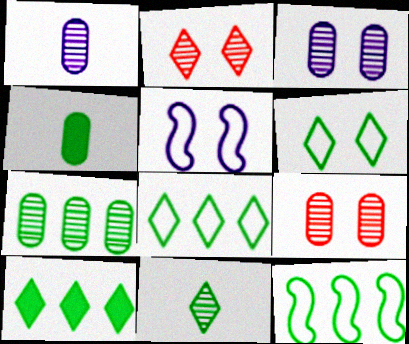[[1, 7, 9], 
[6, 10, 11], 
[7, 10, 12]]